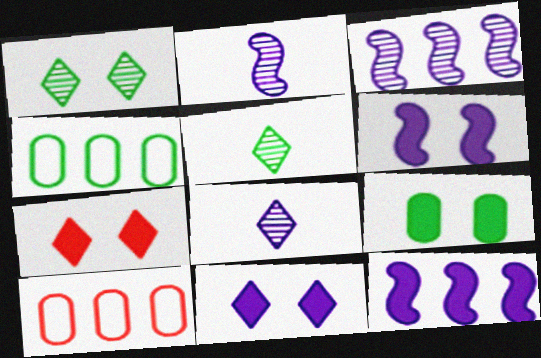[[2, 4, 7], 
[5, 6, 10], 
[6, 7, 9]]